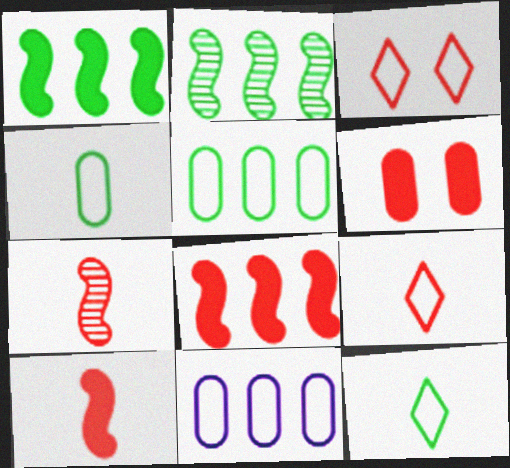[]